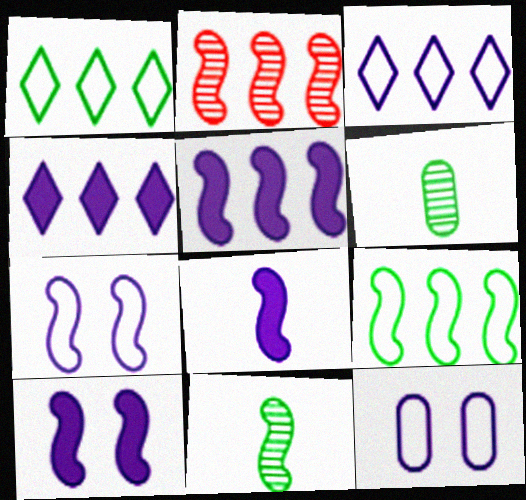[[2, 5, 9], 
[5, 8, 10]]